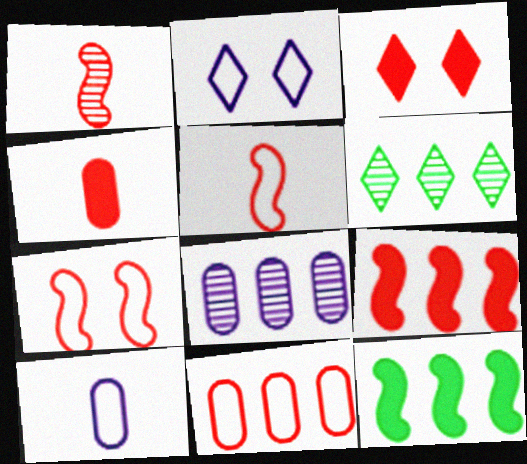[[1, 3, 11], 
[1, 7, 9], 
[3, 4, 9]]